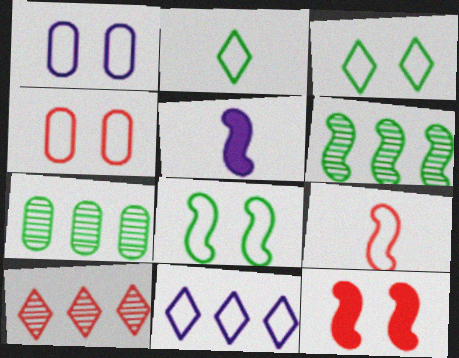[]